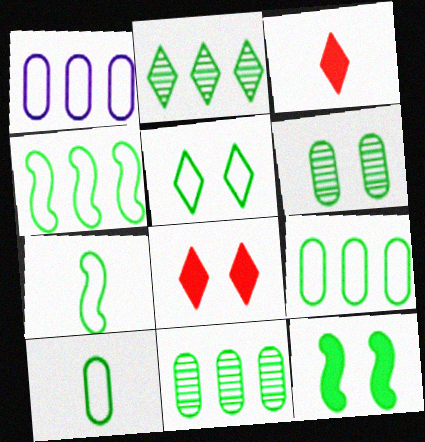[[2, 10, 12], 
[4, 5, 10], 
[5, 6, 12], 
[5, 7, 9]]